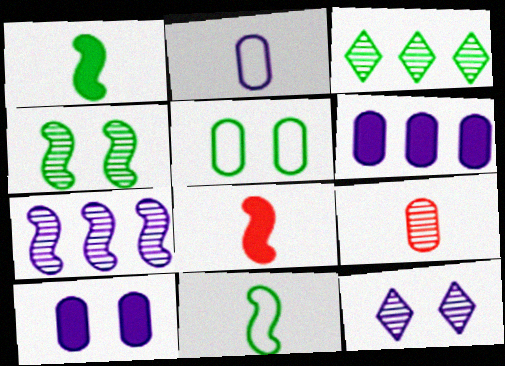[[1, 3, 5], 
[5, 6, 9]]